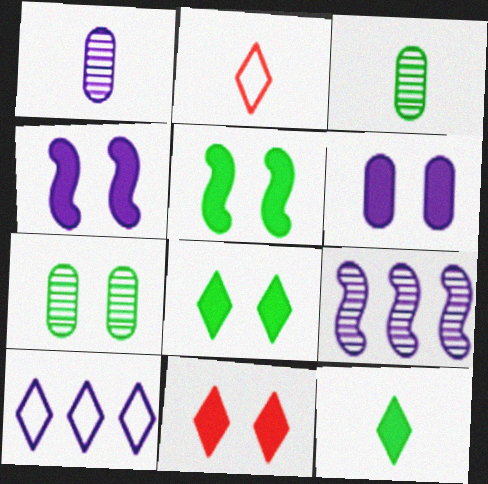[[1, 4, 10], 
[5, 6, 11]]